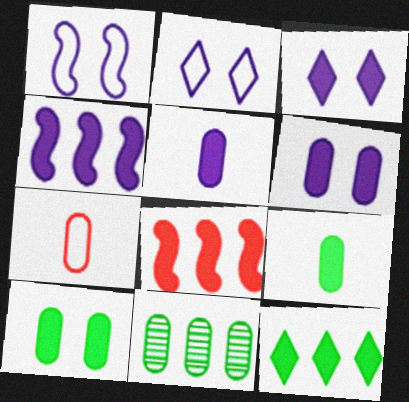[[3, 4, 5], 
[3, 8, 9], 
[6, 7, 11]]